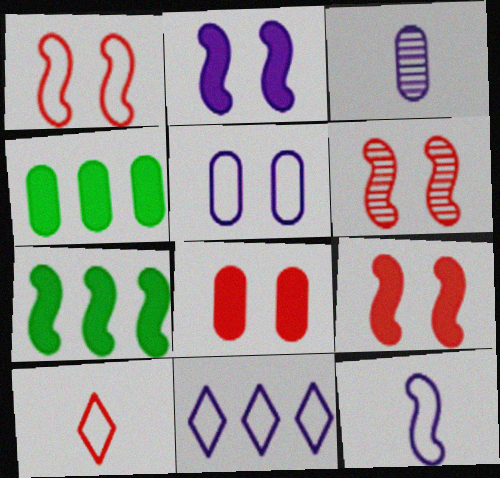[[1, 6, 9], 
[2, 3, 11], 
[5, 11, 12], 
[6, 7, 12]]